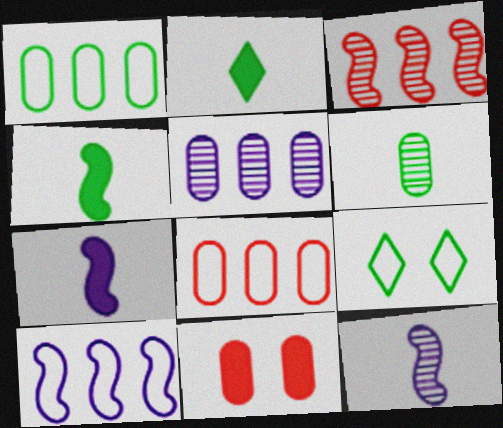[]